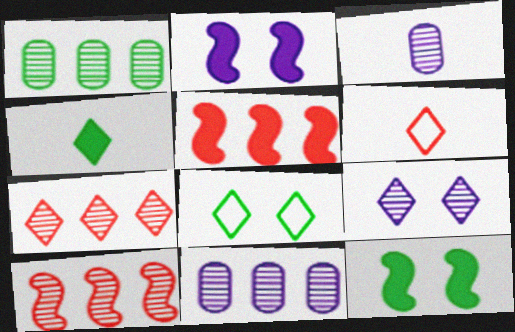[[1, 2, 6], 
[3, 5, 8], 
[6, 11, 12]]